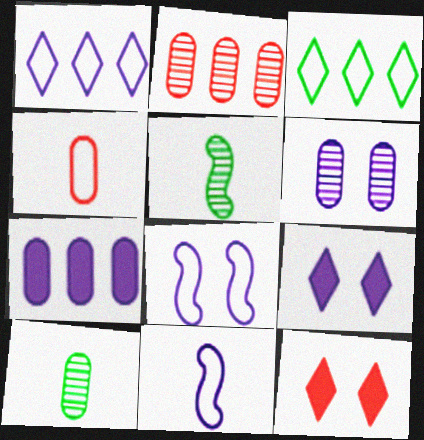[[2, 6, 10], 
[3, 4, 8], 
[6, 8, 9]]